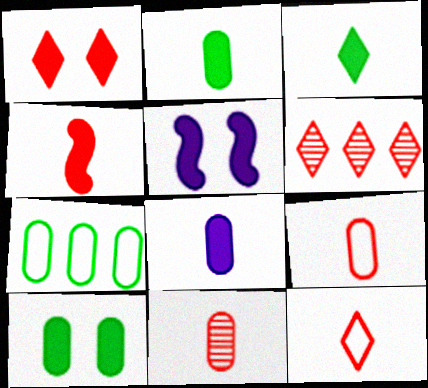[[1, 5, 10], 
[1, 6, 12], 
[3, 4, 8], 
[4, 11, 12]]